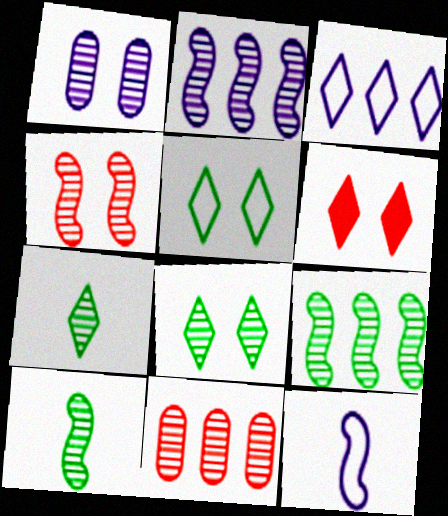[[1, 4, 8], 
[2, 4, 10], 
[3, 6, 7]]